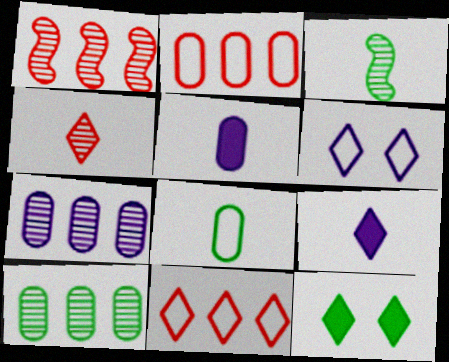[]